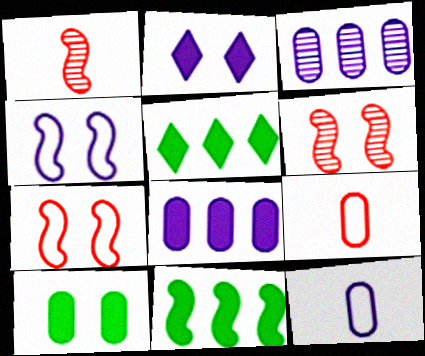[[1, 4, 11], 
[3, 9, 10], 
[5, 6, 12]]